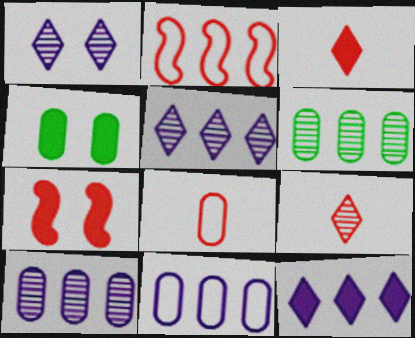[[2, 6, 12], 
[4, 8, 10]]